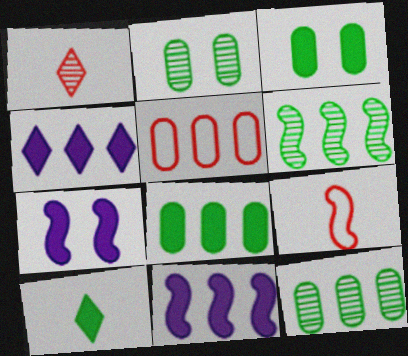[[2, 4, 9], 
[4, 5, 6], 
[6, 7, 9]]